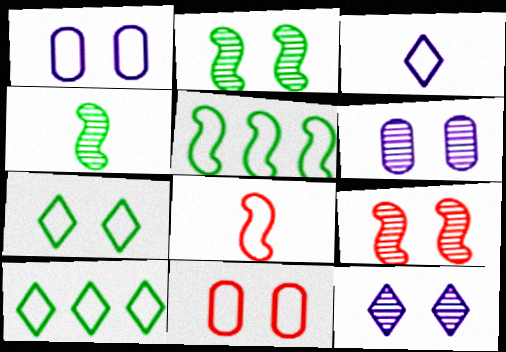[[1, 8, 10], 
[3, 5, 11]]